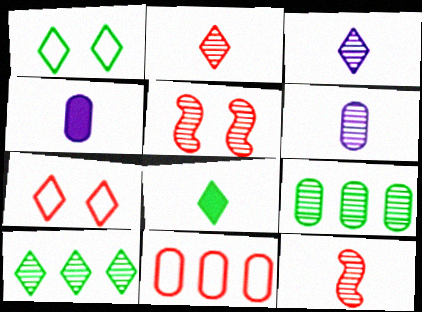[[1, 8, 10], 
[3, 5, 9], 
[5, 6, 10]]